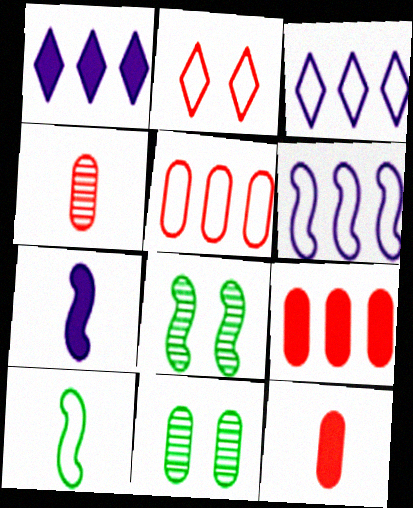[[3, 8, 12]]